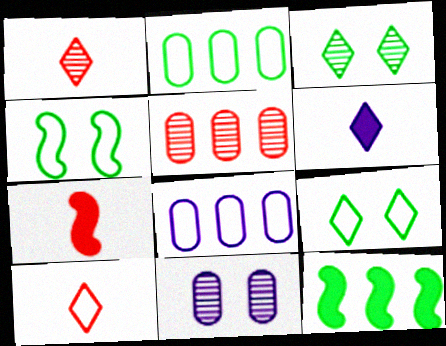[[3, 7, 8], 
[4, 5, 6], 
[4, 8, 10], 
[10, 11, 12]]